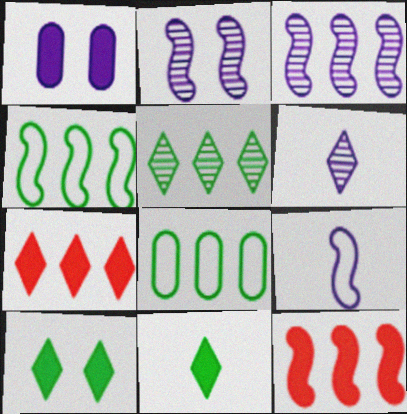[[1, 11, 12], 
[3, 4, 12], 
[3, 7, 8]]